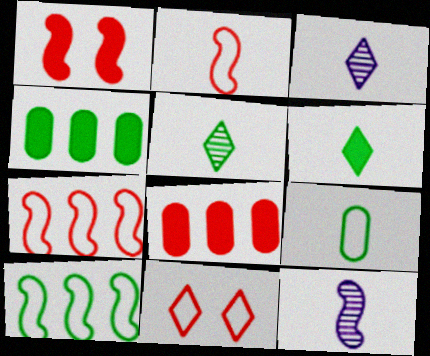[[1, 10, 12], 
[4, 11, 12]]